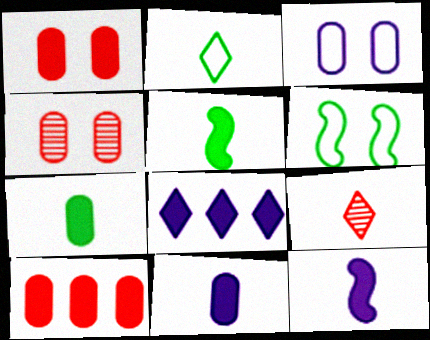[[1, 5, 8]]